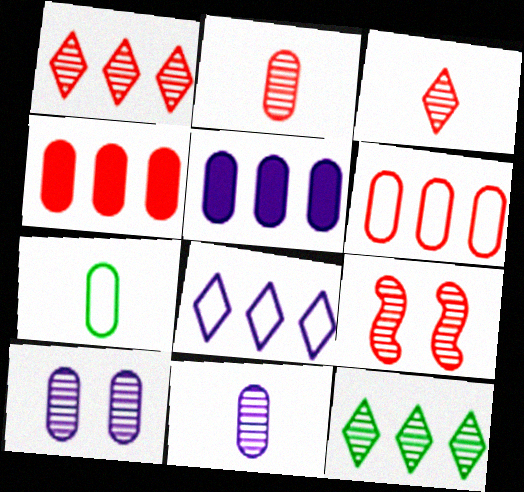[[1, 2, 9], 
[4, 7, 10], 
[9, 11, 12]]